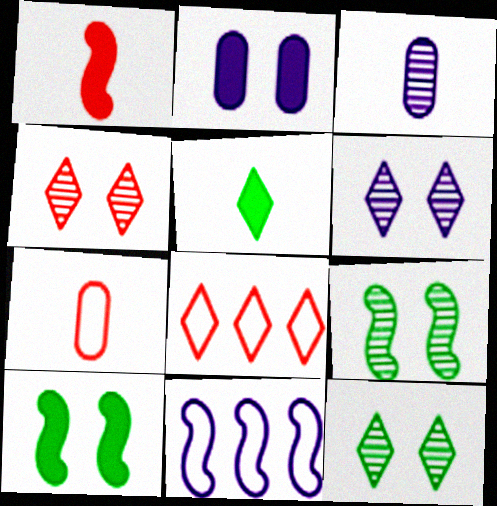[[1, 9, 11], 
[3, 8, 10], 
[4, 6, 12], 
[5, 6, 8]]